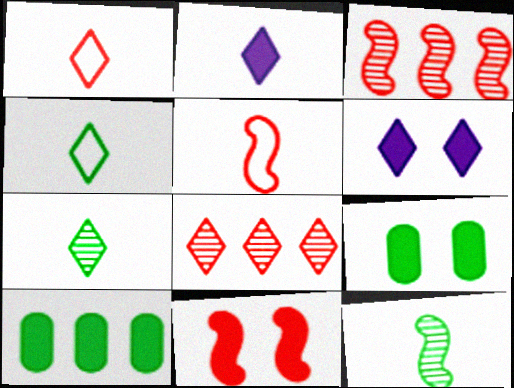[[1, 2, 7], 
[2, 10, 11], 
[3, 5, 11], 
[4, 6, 8], 
[6, 9, 11]]